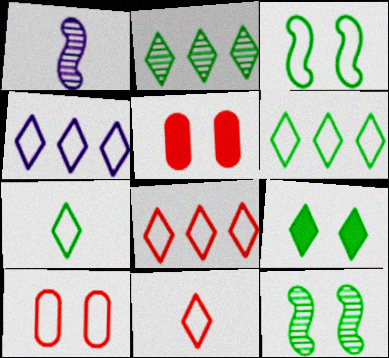[[1, 5, 6], 
[2, 7, 9], 
[4, 6, 8]]